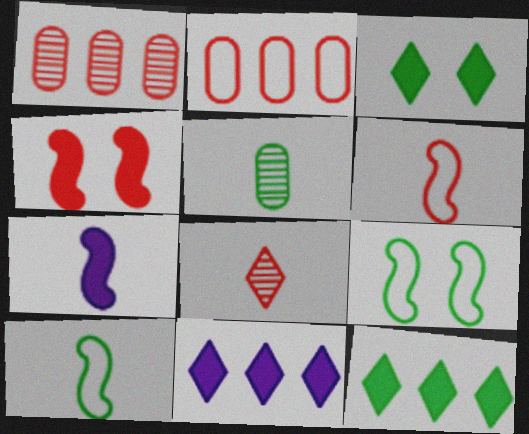[[2, 4, 8], 
[5, 9, 12]]